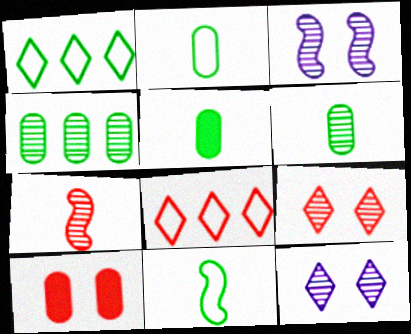[[2, 5, 6], 
[3, 5, 8], 
[4, 7, 12], 
[7, 8, 10]]